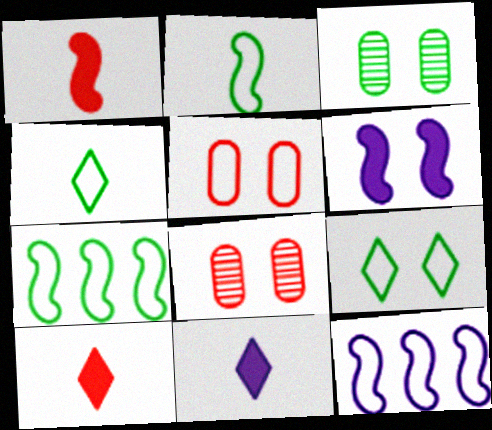[[3, 10, 12], 
[4, 5, 12], 
[6, 8, 9], 
[7, 8, 11]]